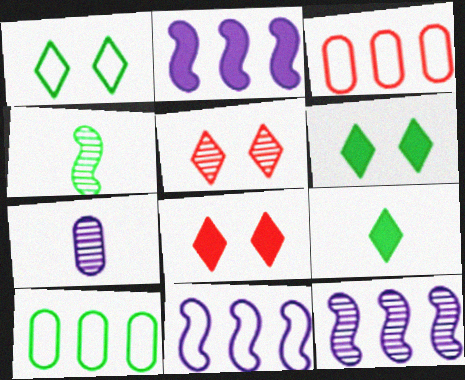[[2, 11, 12], 
[4, 6, 10]]